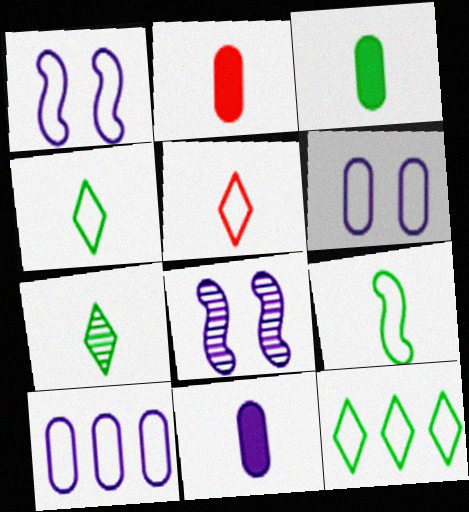[[2, 3, 11], 
[2, 8, 12], 
[3, 7, 9]]